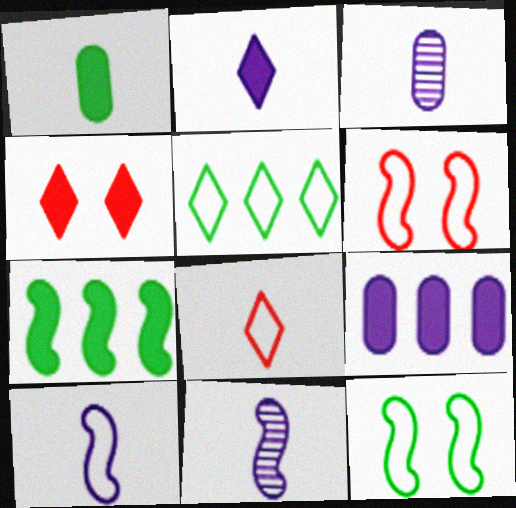[[1, 8, 11], 
[2, 3, 10], 
[6, 7, 11]]